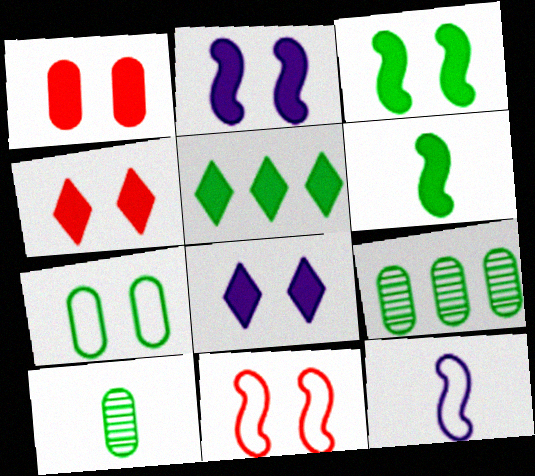[[1, 3, 8], 
[4, 9, 12]]